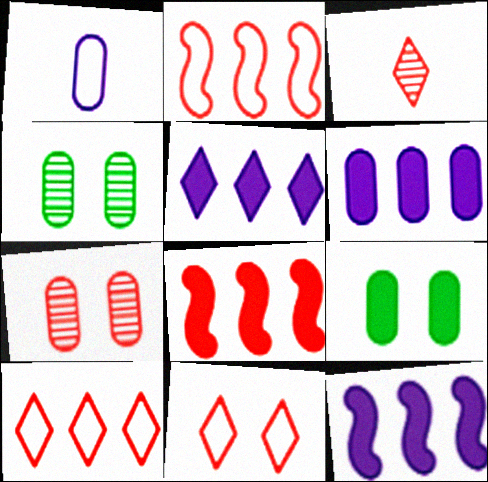[[5, 6, 12]]